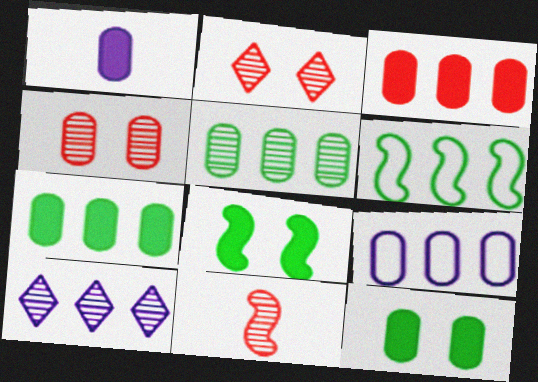[[1, 2, 6], 
[1, 3, 12], 
[3, 5, 9], 
[3, 6, 10]]